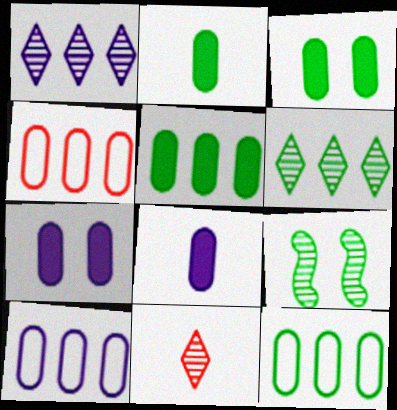[[2, 3, 5], 
[4, 10, 12]]